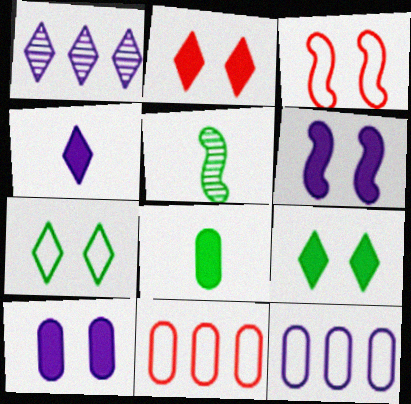[[1, 3, 8], 
[2, 5, 12]]